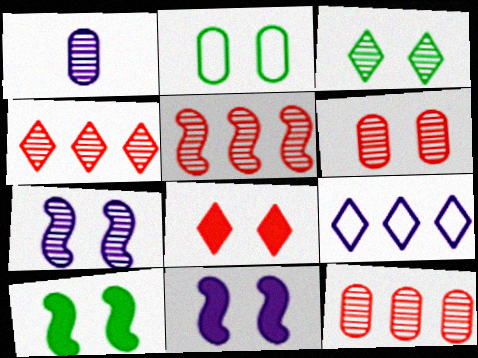[[1, 3, 5], 
[1, 9, 11], 
[2, 3, 10], 
[2, 7, 8], 
[3, 6, 7], 
[4, 5, 12]]